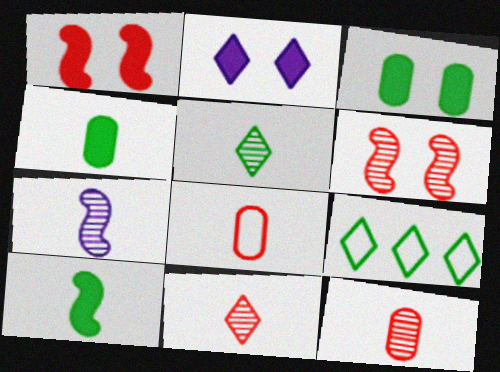[[1, 2, 3], 
[2, 9, 11], 
[5, 7, 12]]